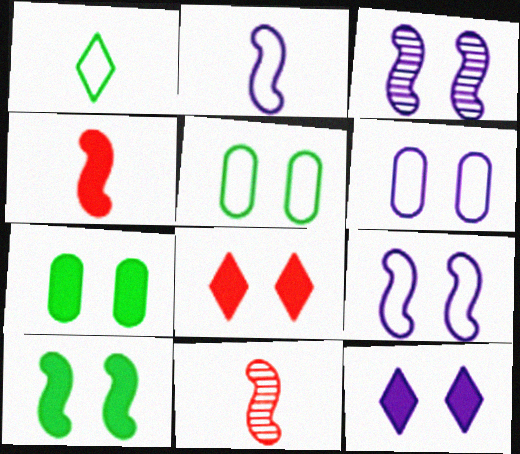[[3, 5, 8], 
[3, 6, 12]]